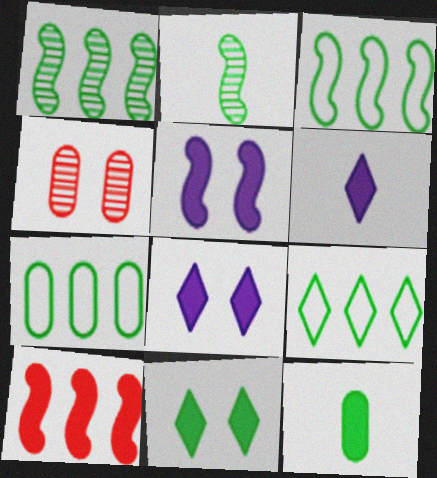[[2, 7, 11], 
[3, 4, 6], 
[3, 7, 9], 
[8, 10, 12]]